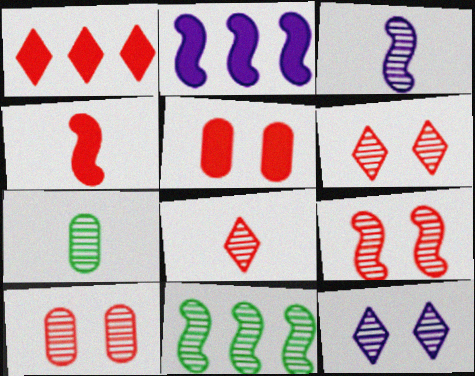[[1, 4, 5], 
[3, 7, 8], 
[3, 9, 11], 
[6, 9, 10]]